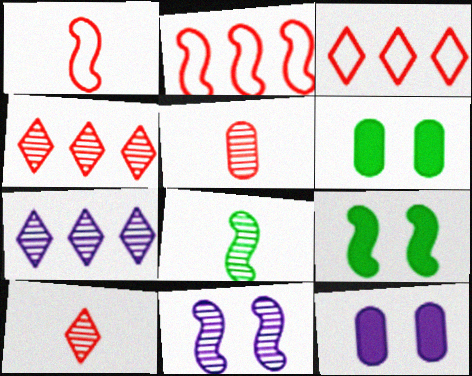[[1, 6, 7], 
[3, 8, 12]]